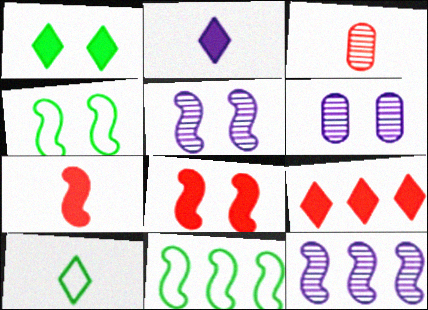[[1, 2, 9], 
[4, 5, 8], 
[4, 7, 12], 
[5, 7, 11]]